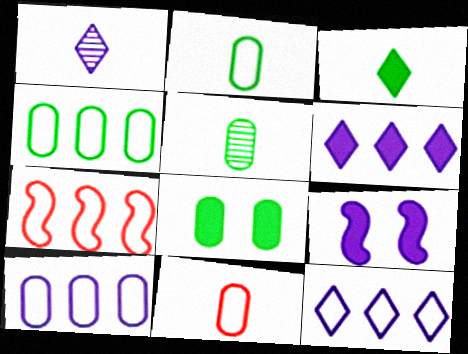[[1, 7, 8], 
[1, 9, 10], 
[4, 5, 8], 
[4, 7, 12]]